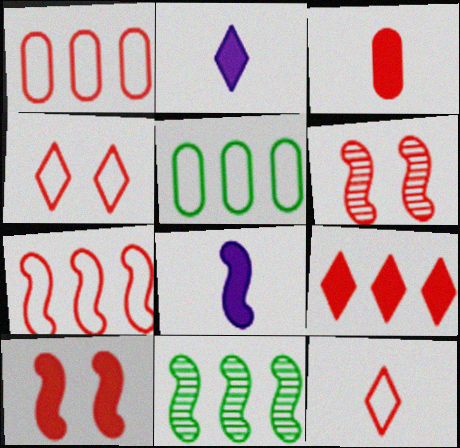[[2, 5, 6], 
[3, 9, 10]]